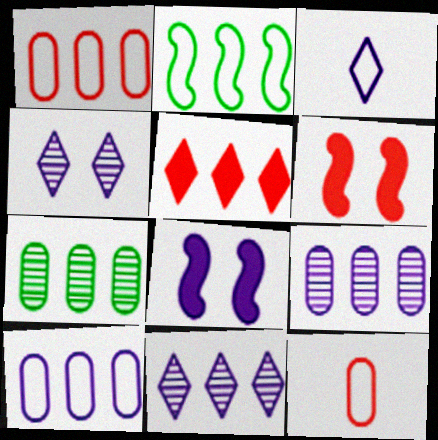[[2, 5, 9], 
[3, 6, 7], 
[3, 8, 9]]